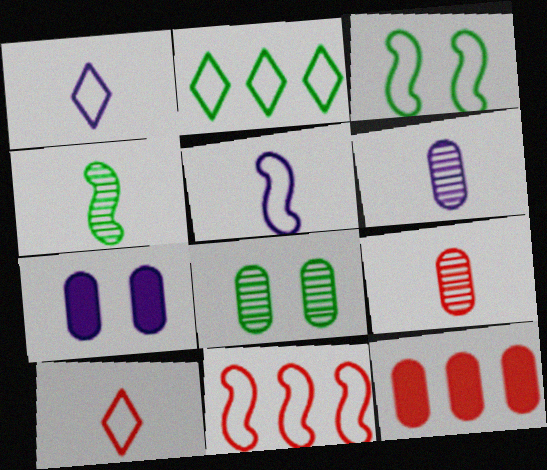[[3, 5, 11]]